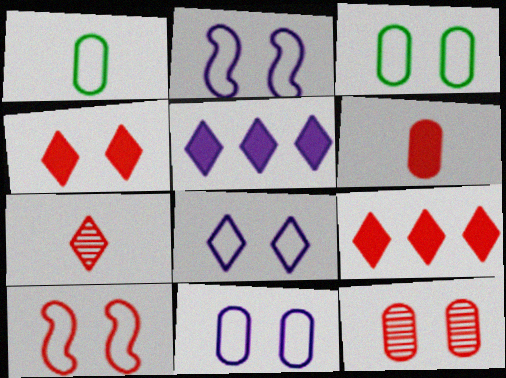[[2, 8, 11], 
[3, 8, 10], 
[4, 10, 12]]